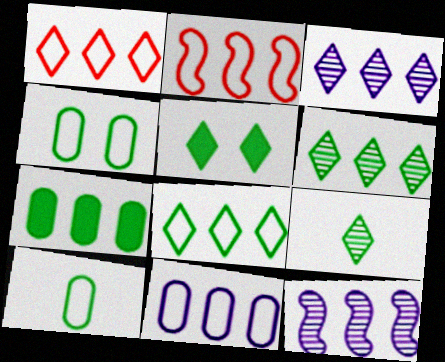[[1, 7, 12], 
[2, 3, 7], 
[2, 8, 11], 
[5, 8, 9]]